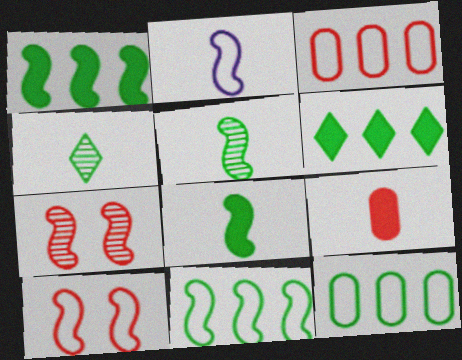[[1, 2, 7], 
[2, 4, 9], 
[2, 10, 11]]